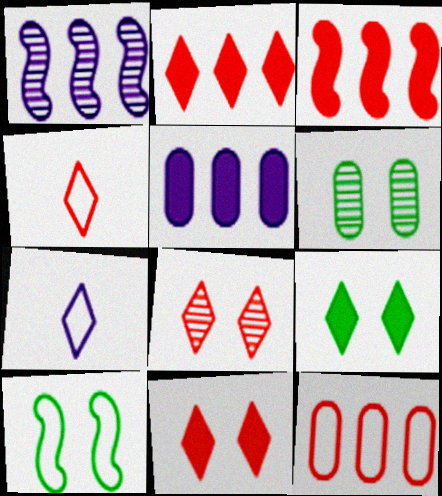[[2, 4, 8], 
[3, 6, 7], 
[6, 9, 10], 
[7, 10, 12]]